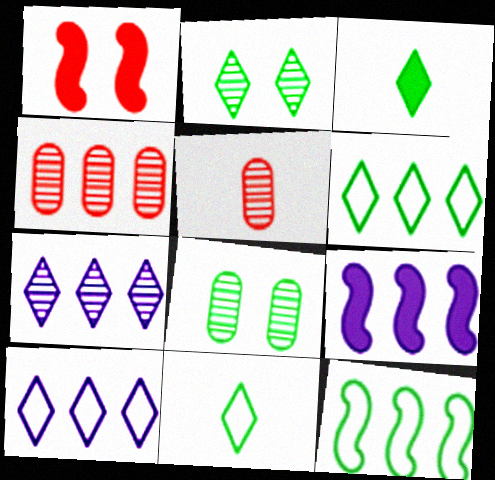[[2, 3, 6], 
[3, 8, 12], 
[4, 6, 9]]